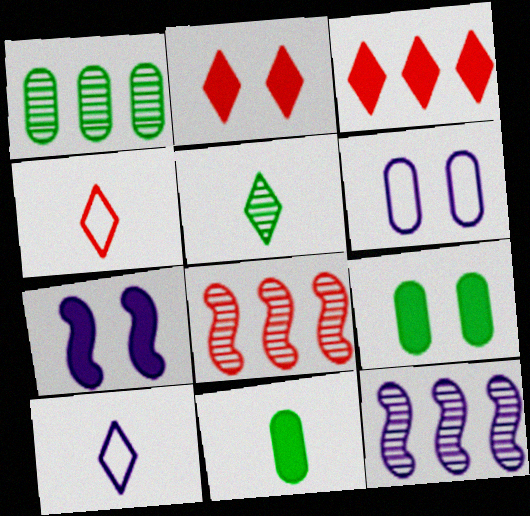[[1, 4, 7], 
[2, 7, 9], 
[3, 7, 11], 
[4, 9, 12], 
[8, 9, 10]]